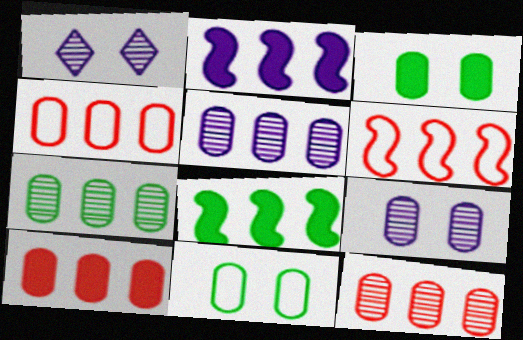[[4, 10, 12], 
[5, 7, 12]]